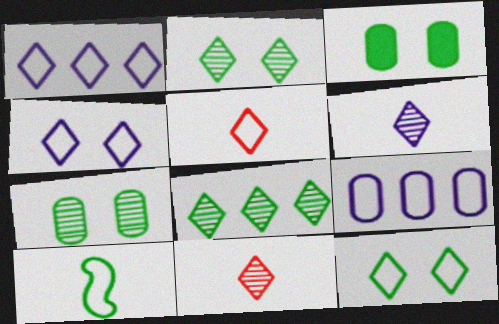[[1, 5, 12], 
[3, 8, 10]]